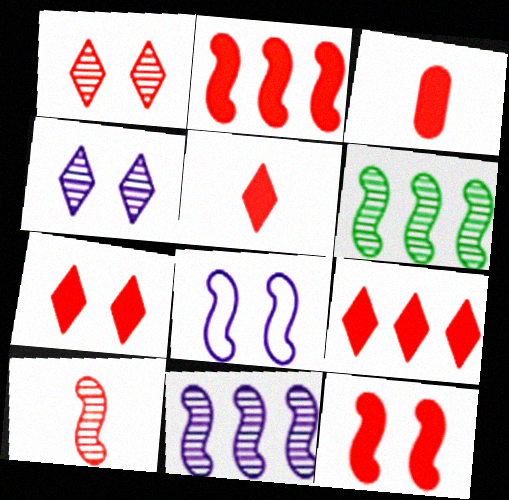[[2, 3, 7], 
[3, 9, 12], 
[5, 7, 9]]